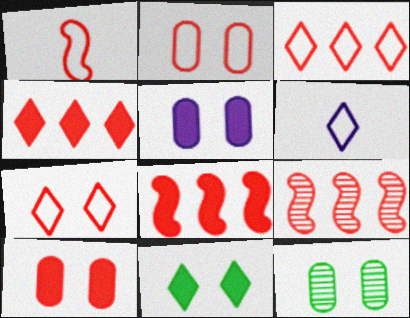[[1, 2, 3], 
[2, 5, 12], 
[6, 8, 12]]